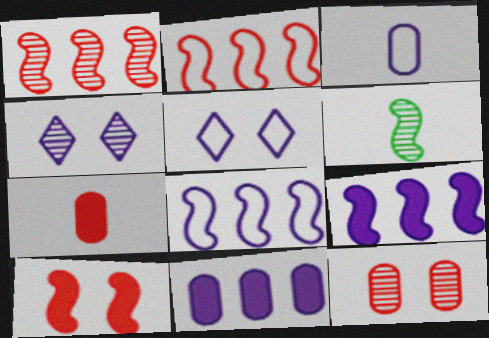[[3, 4, 9], 
[3, 5, 8], 
[6, 8, 10]]